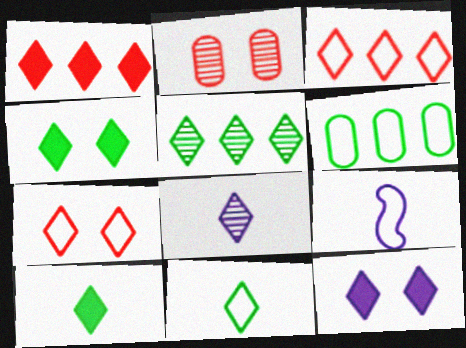[[1, 10, 12], 
[3, 4, 8], 
[4, 5, 11], 
[6, 7, 9]]